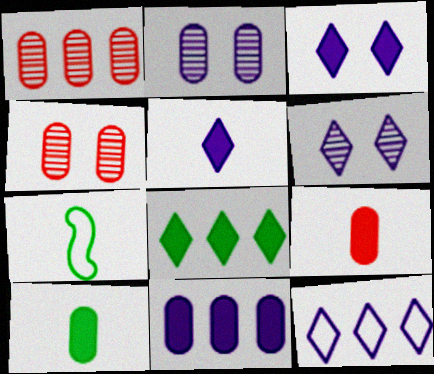[[1, 3, 7], 
[5, 6, 12]]